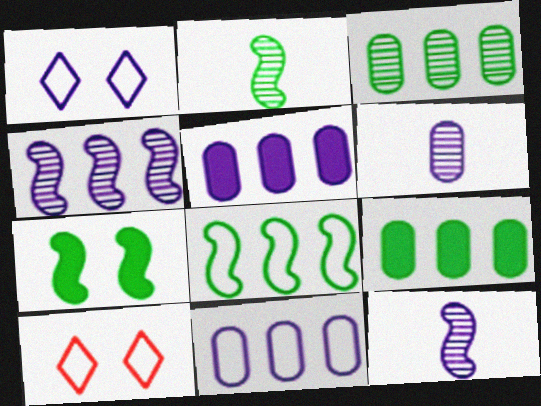[[1, 5, 12], 
[2, 5, 10], 
[2, 7, 8], 
[9, 10, 12]]